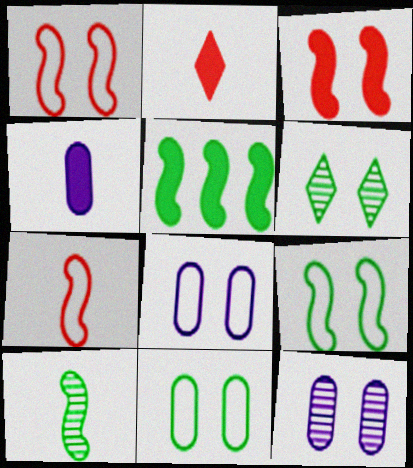[[3, 6, 8], 
[5, 9, 10]]